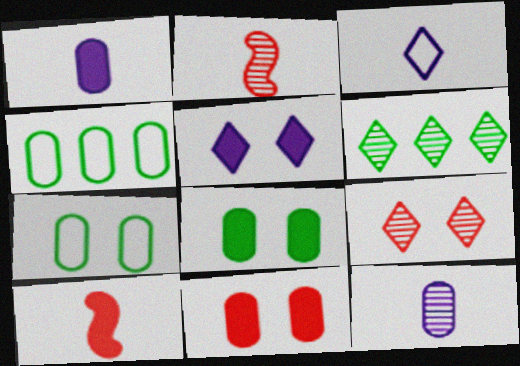[[2, 4, 5], 
[4, 11, 12]]